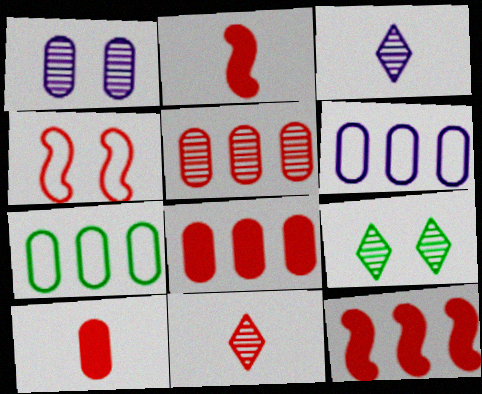[[1, 7, 10], 
[2, 6, 9], 
[4, 8, 11]]